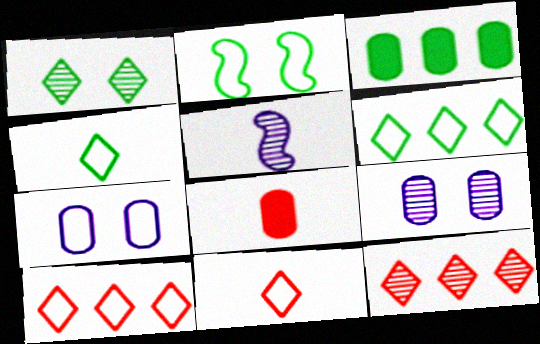[[4, 5, 8]]